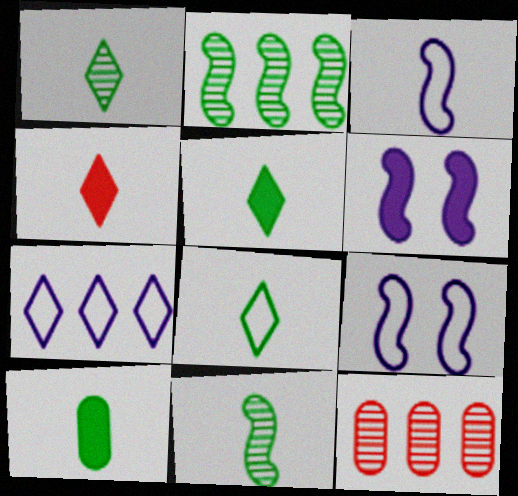[[1, 5, 8], 
[5, 9, 12], 
[6, 8, 12], 
[8, 10, 11]]